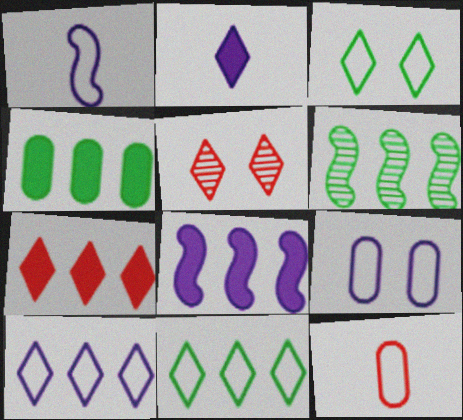[[1, 4, 5], 
[1, 9, 10], 
[2, 5, 11], 
[4, 6, 11], 
[4, 7, 8]]